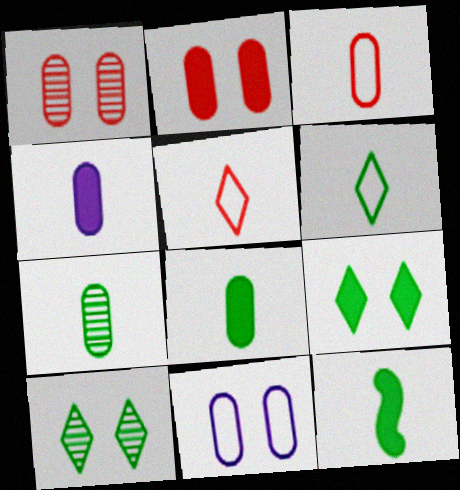[[3, 4, 7], 
[6, 7, 12]]